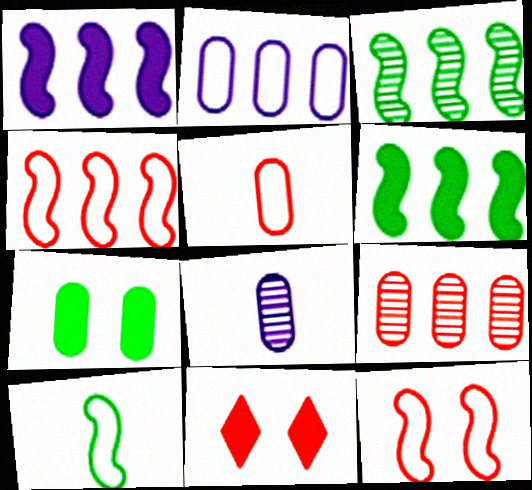[[1, 3, 4]]